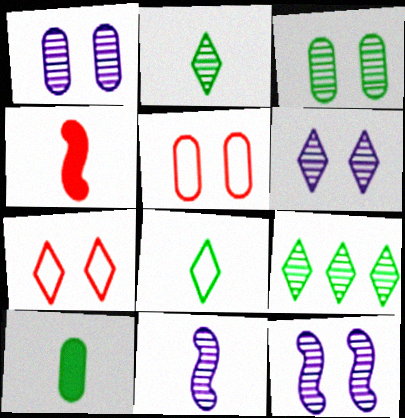[[1, 6, 12]]